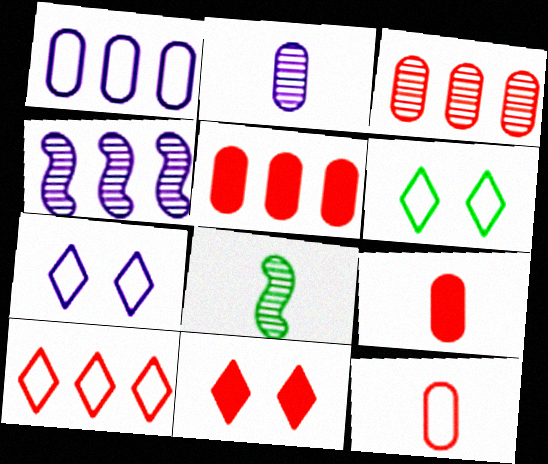[[1, 8, 11], 
[4, 6, 9], 
[5, 7, 8]]